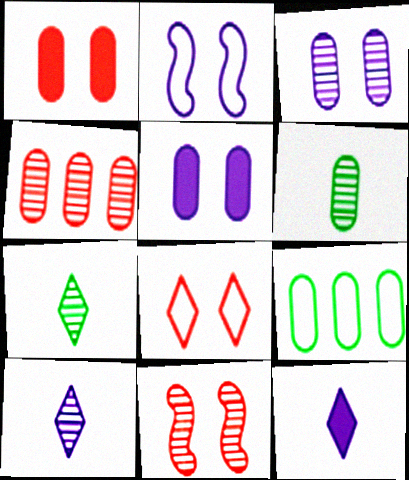[[1, 8, 11], 
[3, 4, 6], 
[9, 11, 12]]